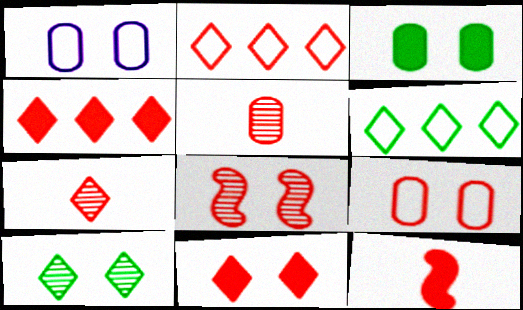[[2, 7, 11], 
[8, 9, 11]]